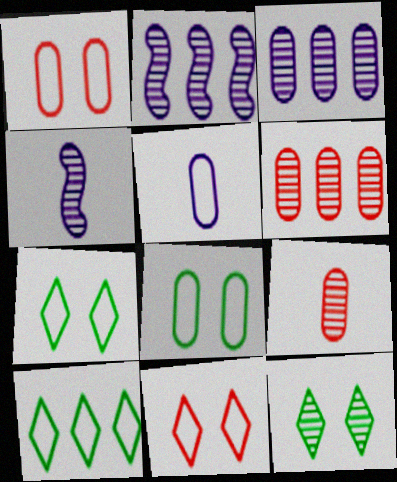[[2, 9, 12], 
[4, 6, 12]]